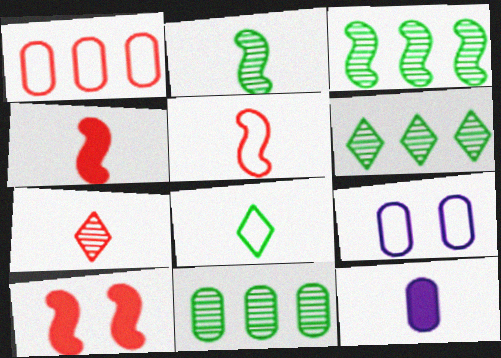[[1, 7, 10], 
[3, 6, 11], 
[4, 6, 9]]